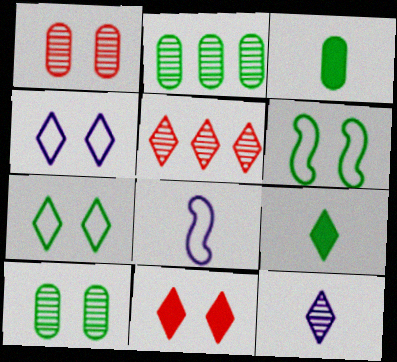[[2, 6, 9], 
[2, 8, 11], 
[4, 5, 9]]